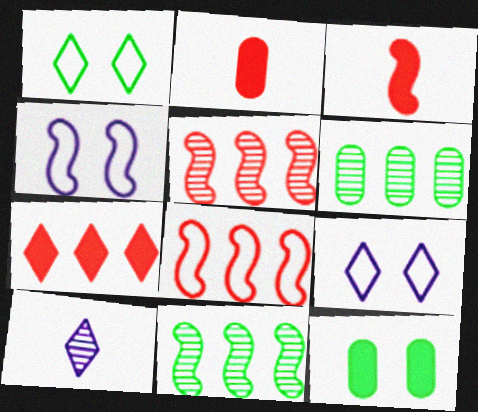[[1, 7, 10], 
[2, 9, 11], 
[3, 4, 11], 
[3, 6, 9], 
[8, 10, 12]]